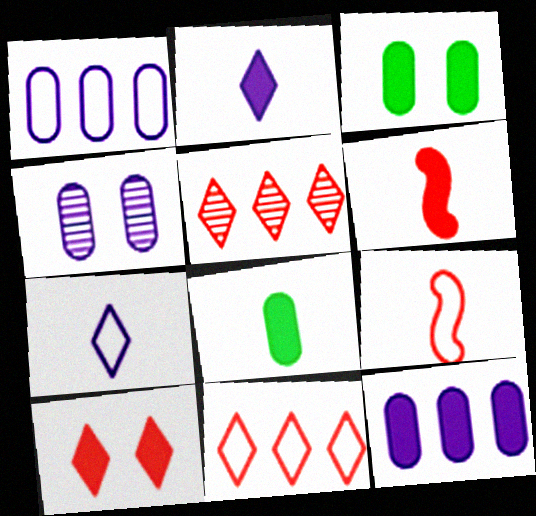[[2, 6, 8]]